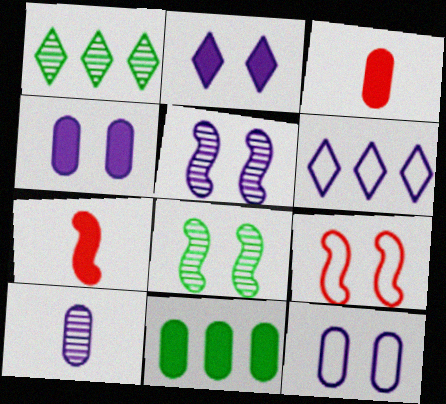[[1, 7, 12], 
[2, 5, 12], 
[2, 7, 11], 
[3, 4, 11], 
[3, 6, 8]]